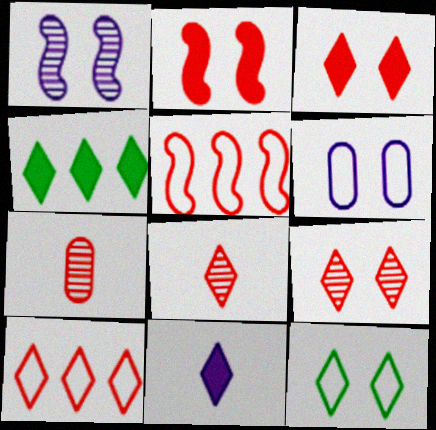[[2, 7, 10], 
[3, 4, 11], 
[3, 5, 7], 
[3, 8, 10]]